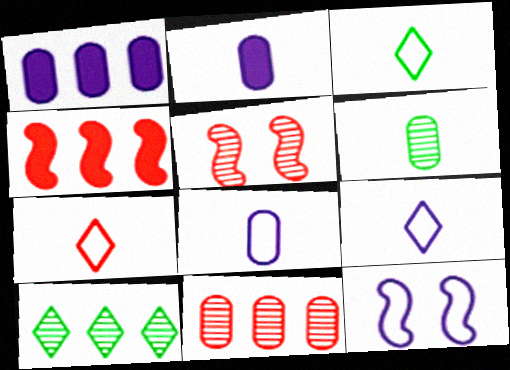[[1, 3, 5], 
[3, 7, 9]]